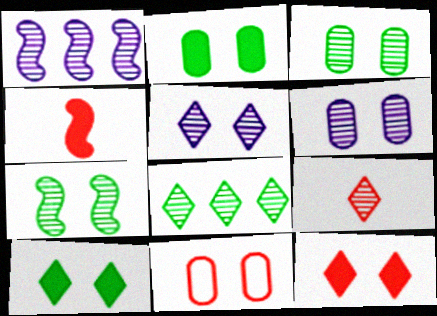[[1, 3, 9], 
[2, 6, 11], 
[5, 8, 9]]